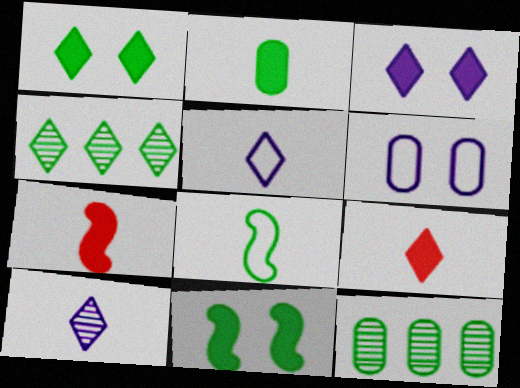[[1, 8, 12], 
[4, 6, 7]]